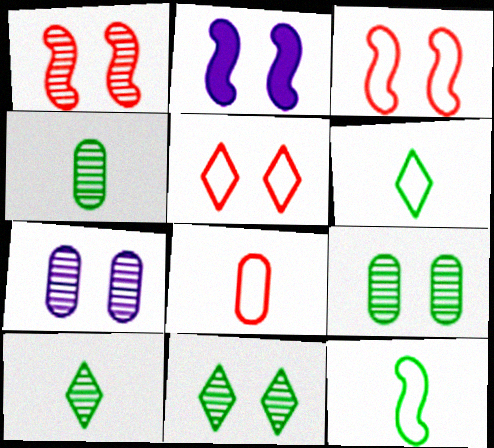[[1, 7, 11], 
[2, 5, 9]]